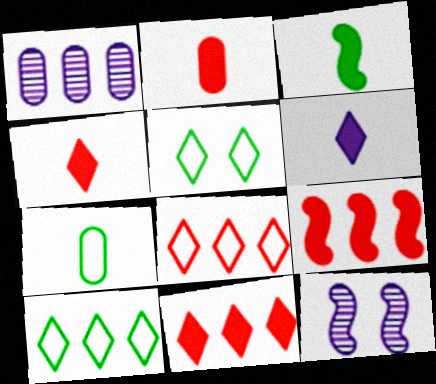[[1, 9, 10], 
[2, 3, 6], 
[2, 10, 12], 
[7, 11, 12]]